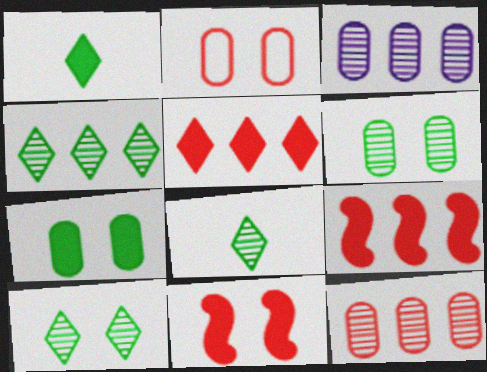[[4, 8, 10]]